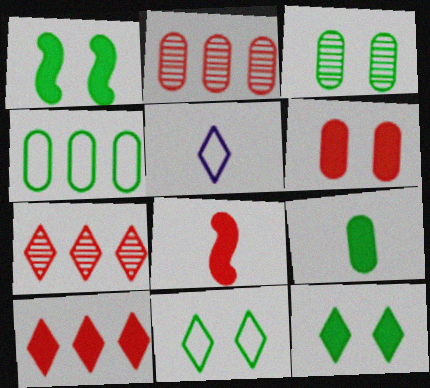[[1, 2, 5], 
[1, 3, 11], 
[3, 4, 9], 
[5, 7, 12], 
[6, 8, 10]]